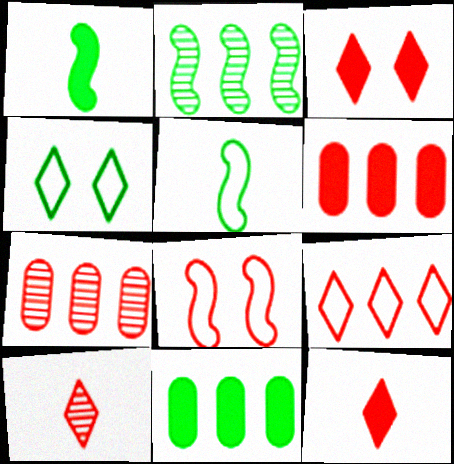[[3, 9, 10], 
[6, 8, 10], 
[7, 8, 12]]